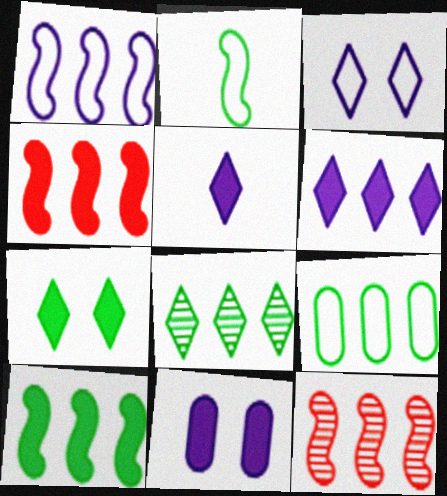[[1, 10, 12], 
[6, 9, 12], 
[8, 9, 10]]